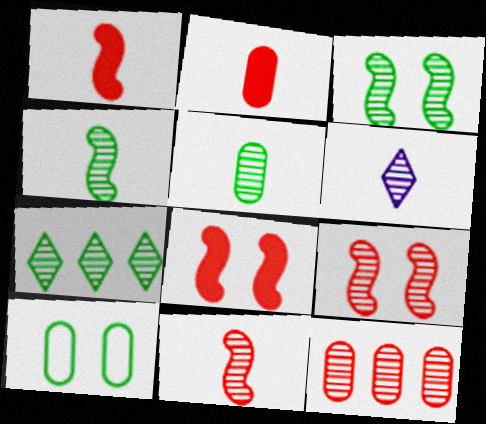[[3, 5, 7], 
[3, 6, 12], 
[5, 6, 11]]